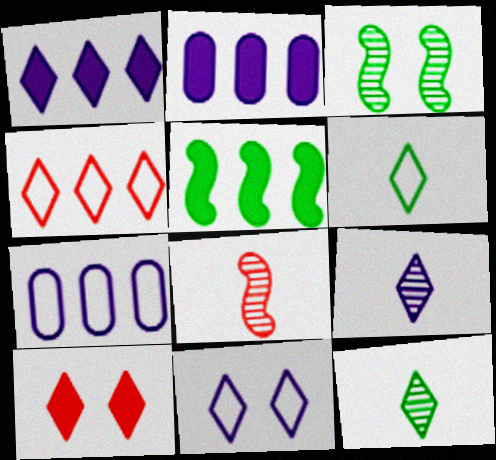[[1, 9, 11], 
[4, 6, 11]]